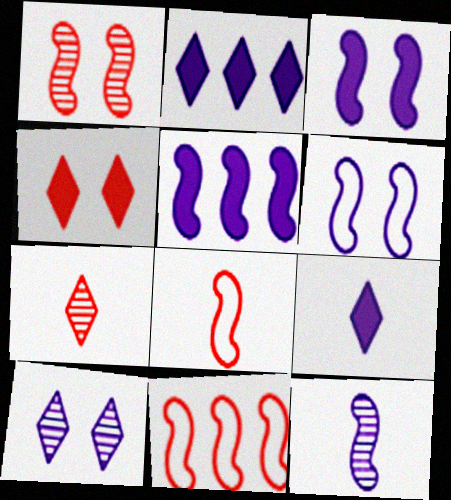[[5, 6, 12]]